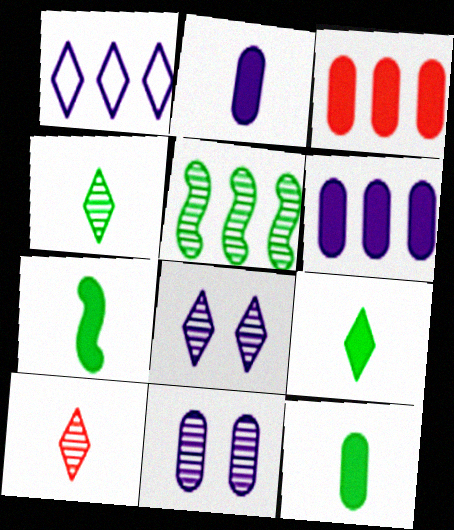[[1, 3, 5], 
[5, 10, 11], 
[7, 9, 12]]